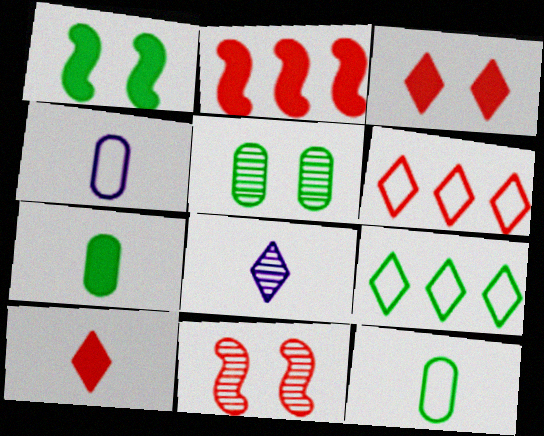[[3, 8, 9]]